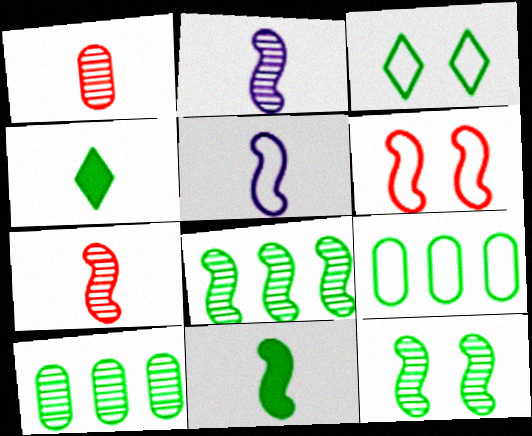[[1, 4, 5], 
[3, 10, 11], 
[4, 9, 12], 
[5, 7, 11]]